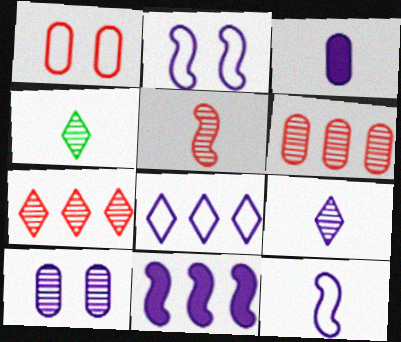[[1, 4, 11], 
[3, 9, 12]]